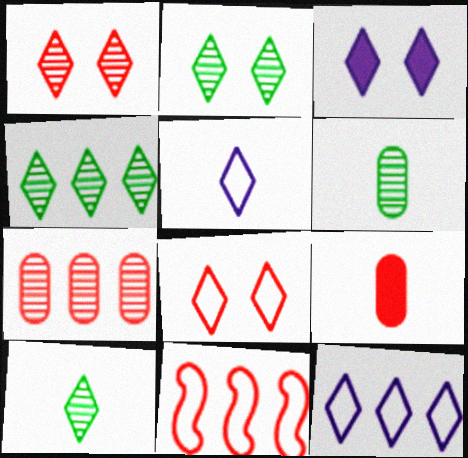[[1, 9, 11], 
[2, 3, 8], 
[2, 4, 10], 
[3, 6, 11]]